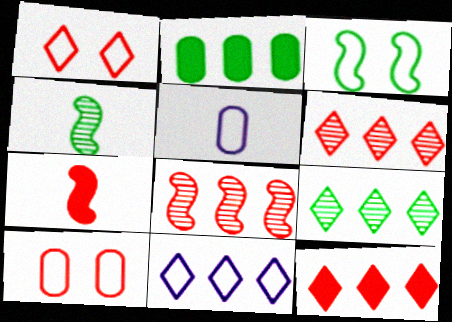[[2, 8, 11], 
[6, 7, 10], 
[9, 11, 12]]